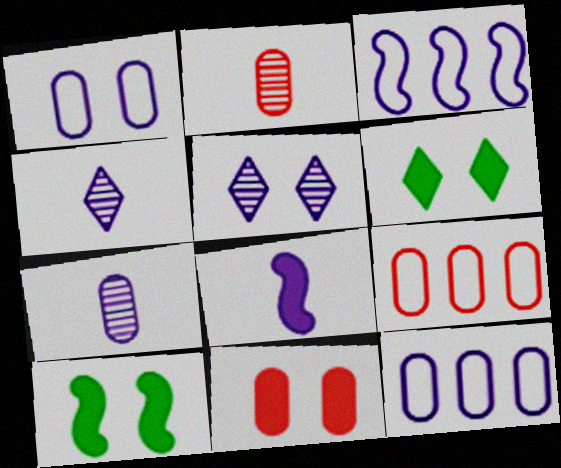[[2, 3, 6], 
[2, 9, 11], 
[4, 9, 10], 
[5, 8, 12]]